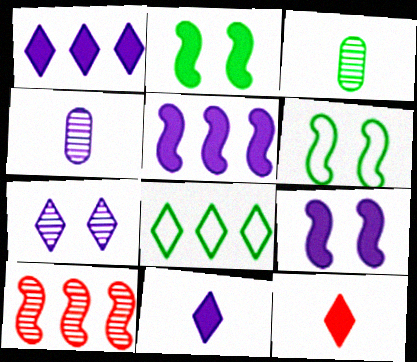[[2, 3, 8], 
[3, 7, 10], 
[7, 8, 12]]